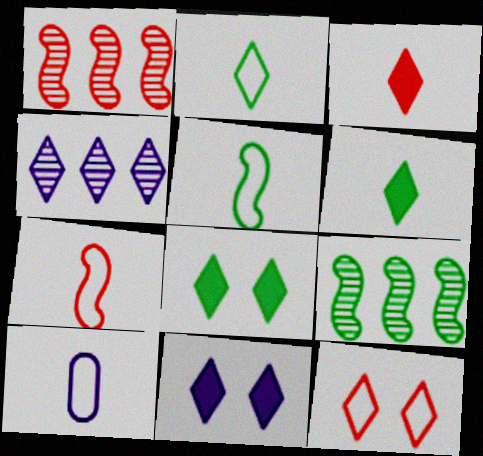[[1, 8, 10], 
[2, 7, 10], 
[4, 6, 12]]